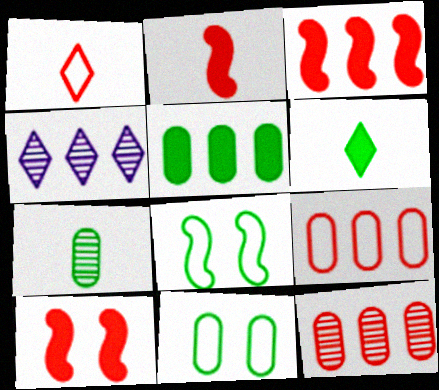[[1, 10, 12], 
[2, 3, 10], 
[2, 4, 11], 
[5, 7, 11]]